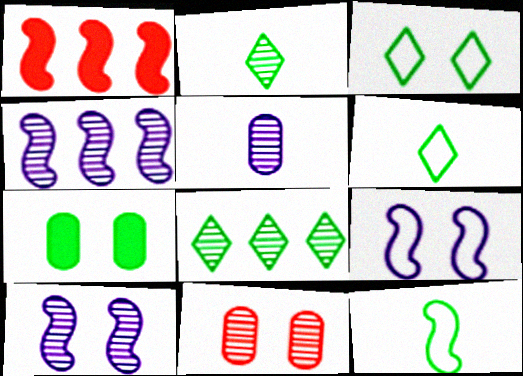[[1, 3, 5], 
[1, 10, 12], 
[2, 4, 11], 
[7, 8, 12]]